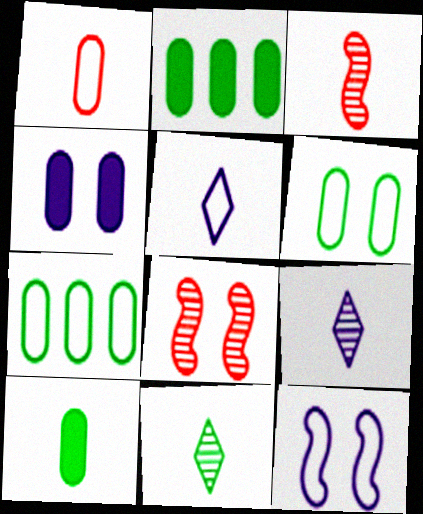[[2, 5, 8], 
[3, 5, 10]]